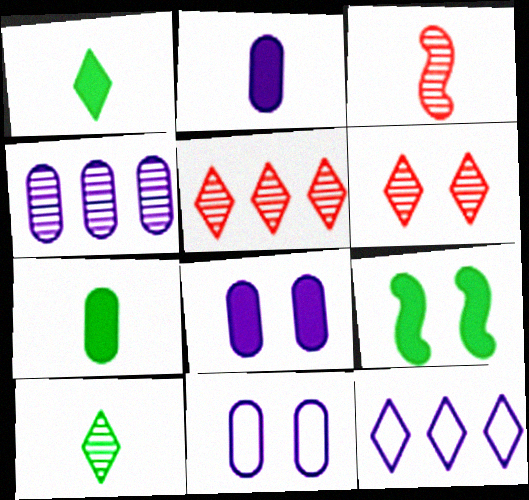[[1, 6, 12], 
[2, 4, 11], 
[6, 9, 11]]